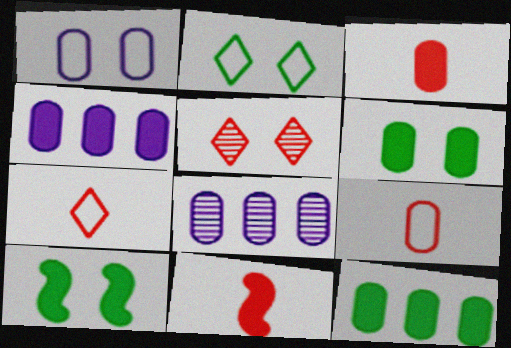[[1, 5, 10], 
[2, 8, 11], 
[3, 4, 6], 
[6, 8, 9], 
[7, 8, 10]]